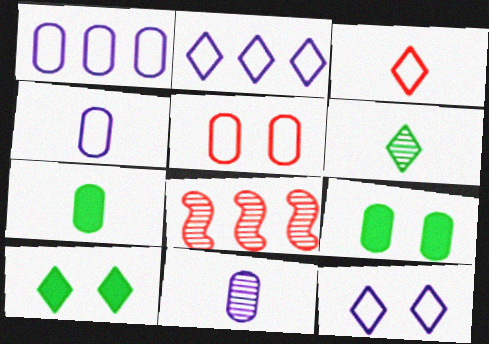[[4, 8, 10], 
[7, 8, 12]]